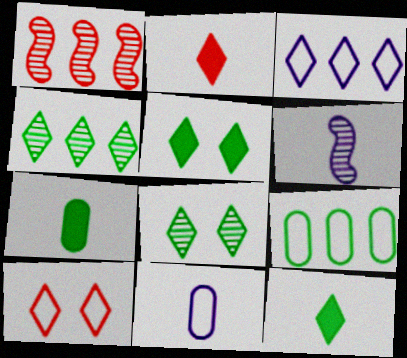[[1, 5, 11], 
[2, 3, 8]]